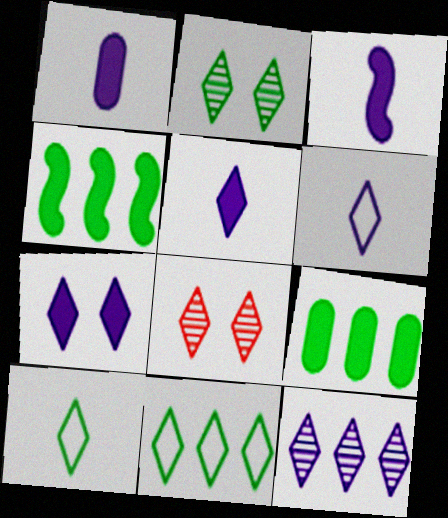[[1, 3, 5], 
[5, 8, 11], 
[6, 7, 12]]